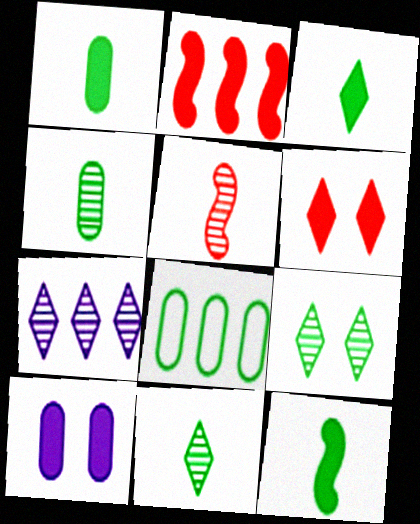[[1, 3, 12], 
[2, 3, 10], 
[2, 7, 8], 
[8, 9, 12]]